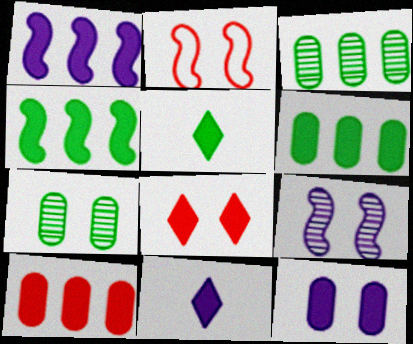[[1, 11, 12], 
[2, 3, 11]]